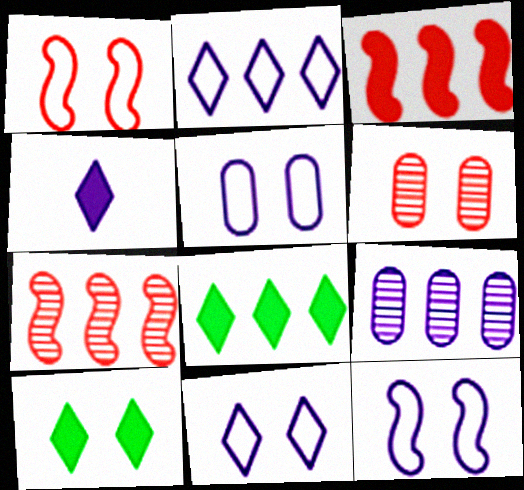[[4, 9, 12], 
[5, 11, 12], 
[6, 10, 12]]